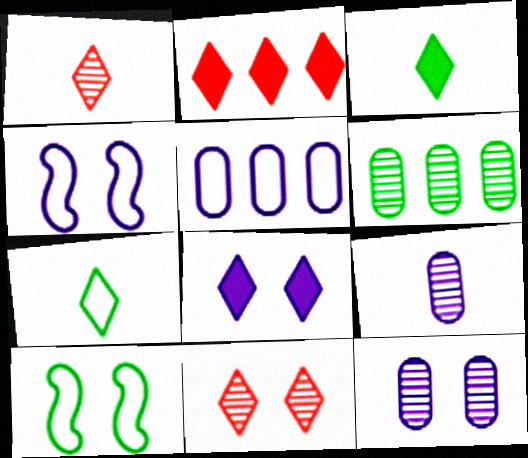[[2, 3, 8], 
[2, 9, 10], 
[3, 6, 10], 
[4, 8, 12]]